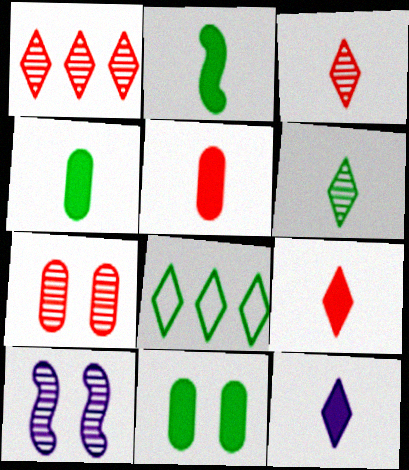[[2, 5, 12], 
[5, 8, 10]]